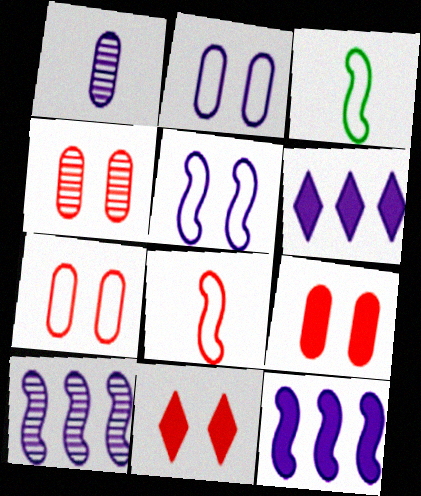[[1, 5, 6], 
[3, 4, 6], 
[4, 7, 9]]